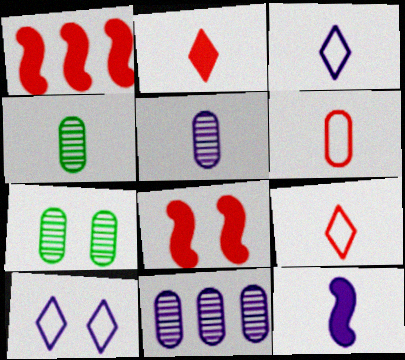[[1, 3, 7], 
[1, 4, 10], 
[3, 5, 12], 
[4, 9, 12], 
[7, 8, 10], 
[10, 11, 12]]